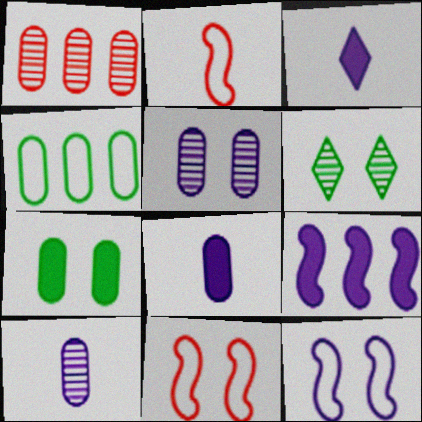[]